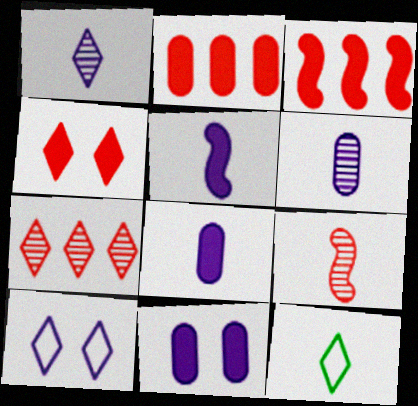[[8, 9, 12]]